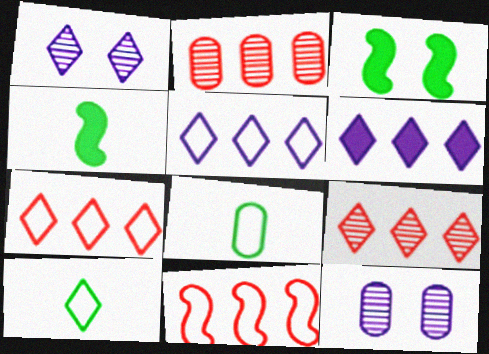[[4, 7, 12]]